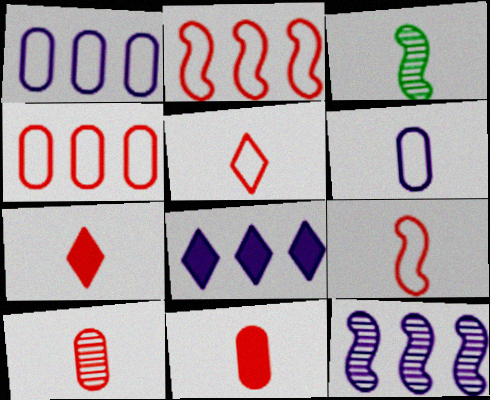[[1, 8, 12], 
[3, 6, 7], 
[7, 9, 10]]